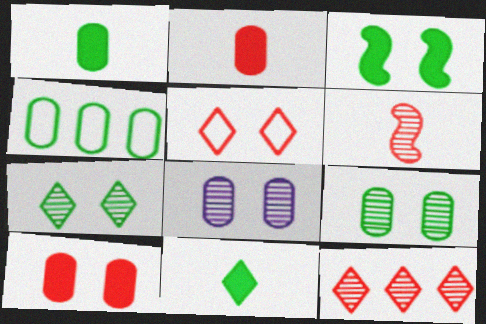[[1, 4, 9], 
[2, 4, 8], 
[3, 5, 8]]